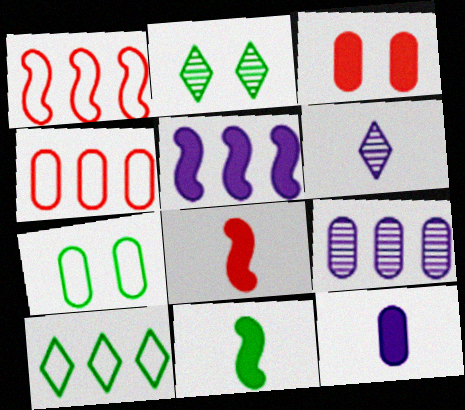[[1, 2, 12]]